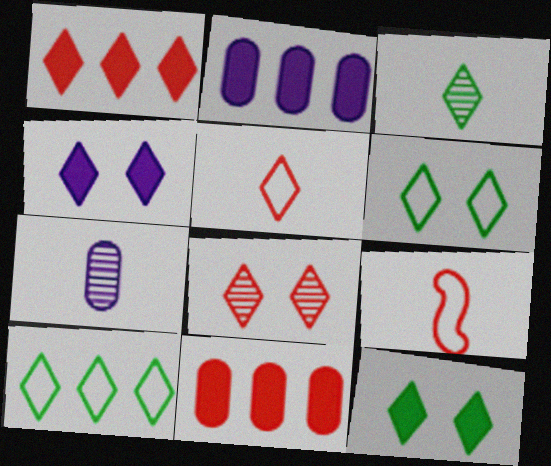[[1, 5, 8], 
[3, 10, 12], 
[4, 6, 8], 
[8, 9, 11]]